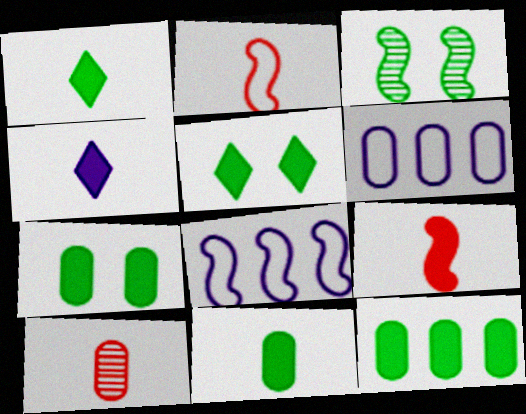[[3, 8, 9], 
[4, 9, 11], 
[5, 8, 10], 
[6, 7, 10], 
[7, 11, 12]]